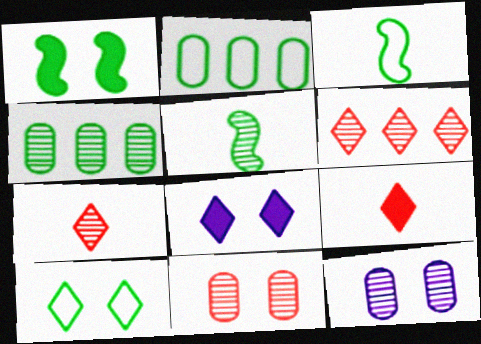[[2, 3, 10], 
[5, 6, 12]]